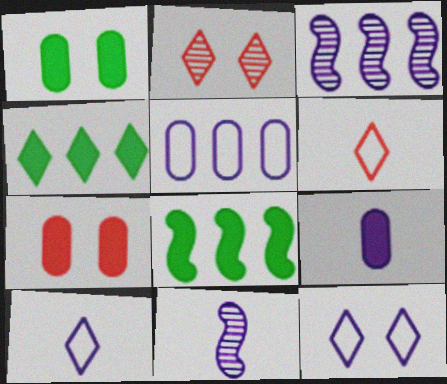[[1, 3, 6], 
[2, 4, 10], 
[3, 9, 12], 
[9, 10, 11]]